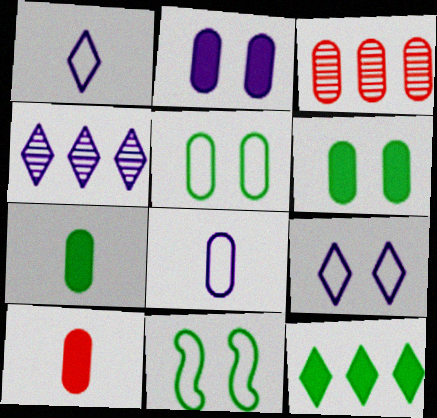[[3, 6, 8], 
[4, 10, 11]]